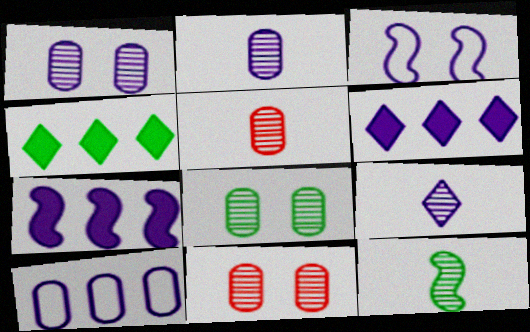[[1, 8, 11], 
[2, 3, 6], 
[3, 4, 5], 
[5, 9, 12]]